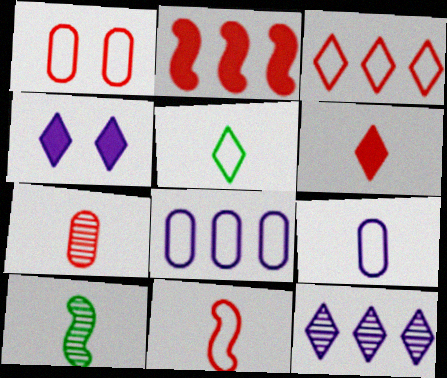[[1, 3, 11], 
[5, 9, 11], 
[6, 7, 11], 
[6, 9, 10]]